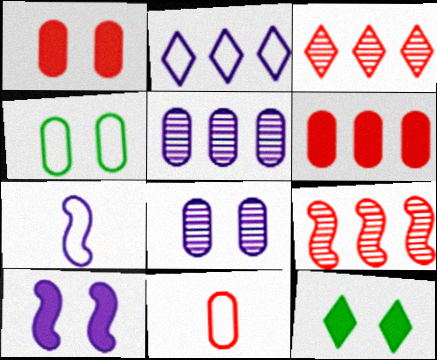[[1, 4, 8], 
[1, 10, 12]]